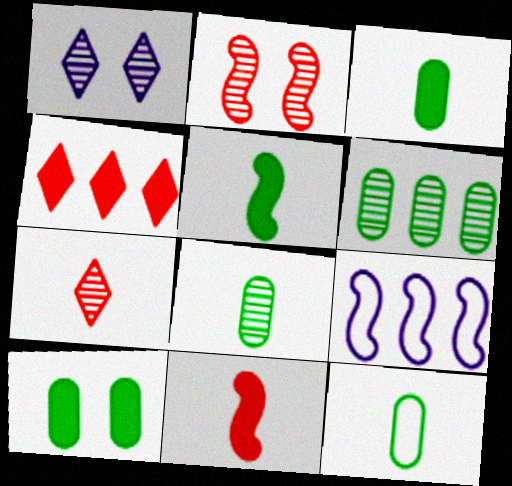[[2, 5, 9], 
[3, 8, 12], 
[4, 6, 9], 
[6, 10, 12], 
[7, 9, 10]]